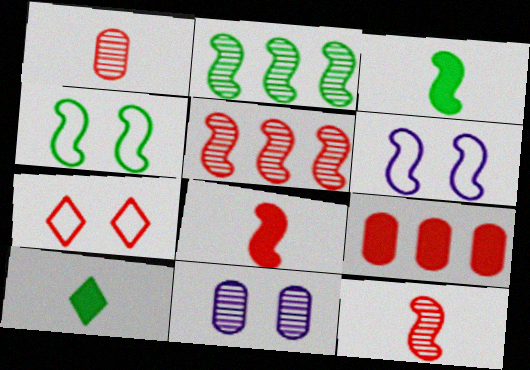[[2, 3, 4], 
[2, 6, 8], 
[3, 5, 6], 
[7, 9, 12]]